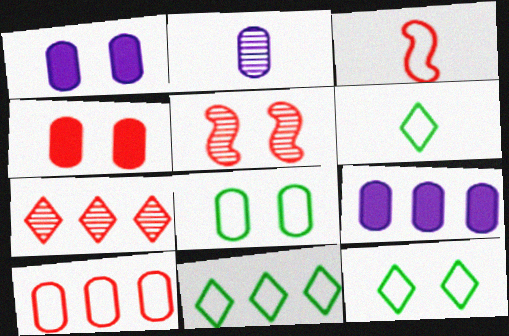[[1, 5, 12], 
[3, 4, 7], 
[5, 6, 9], 
[6, 11, 12]]